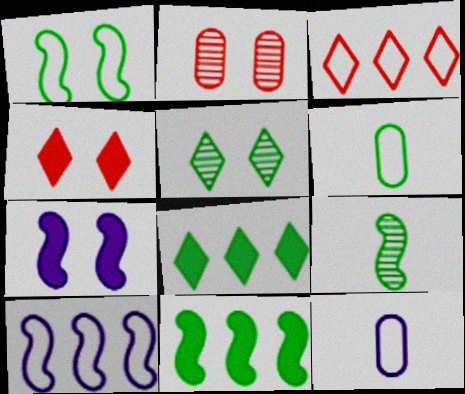[[1, 3, 12], 
[1, 9, 11], 
[5, 6, 11]]